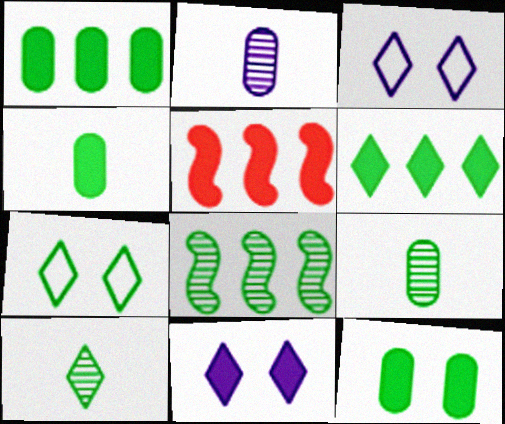[[1, 4, 12], 
[2, 5, 7], 
[3, 5, 9], 
[4, 5, 11], 
[4, 7, 8], 
[6, 7, 10]]